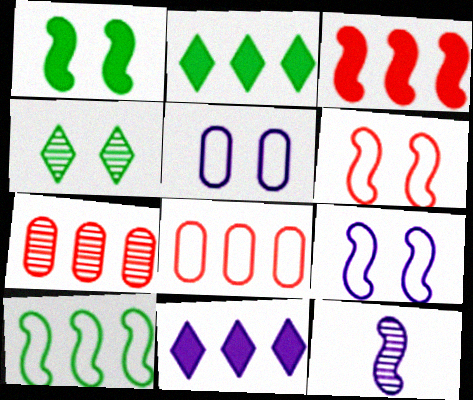[[4, 7, 12], 
[5, 11, 12], 
[7, 10, 11]]